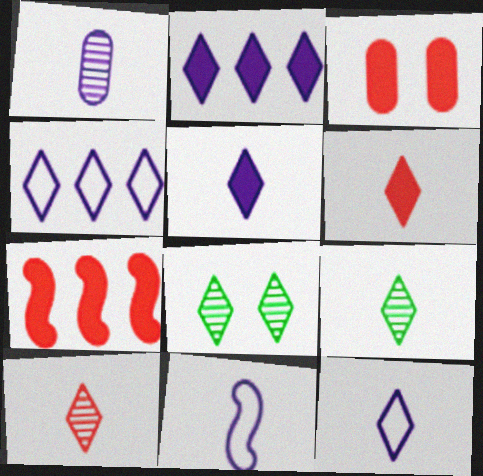[[1, 5, 11], 
[3, 6, 7], 
[4, 6, 8], 
[6, 9, 12]]